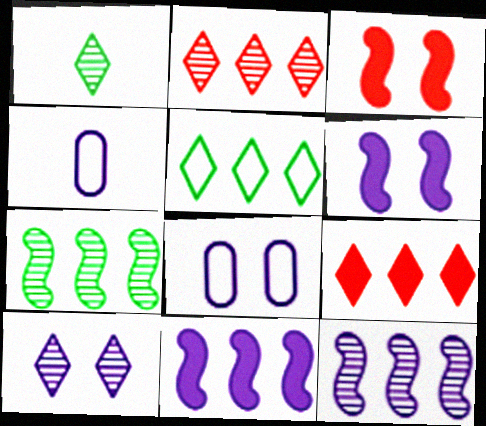[[1, 2, 10], 
[4, 10, 11], 
[6, 8, 10]]